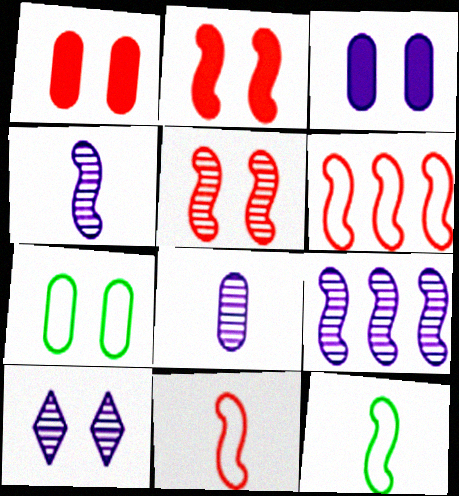[[2, 7, 10], 
[2, 9, 12], 
[8, 9, 10]]